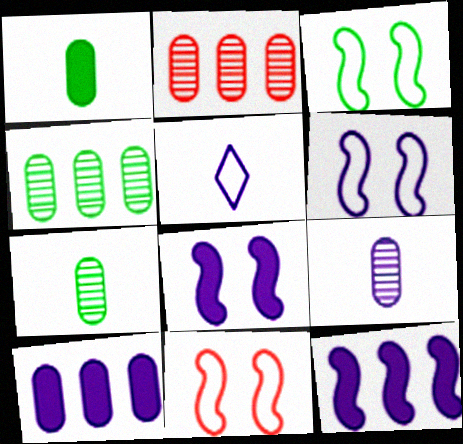[[3, 6, 11]]